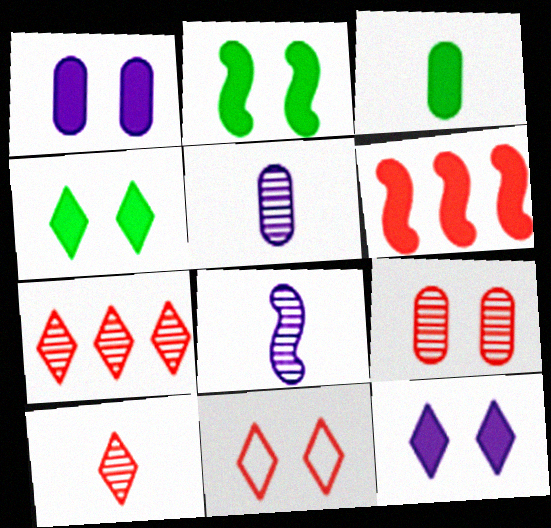[[3, 6, 12]]